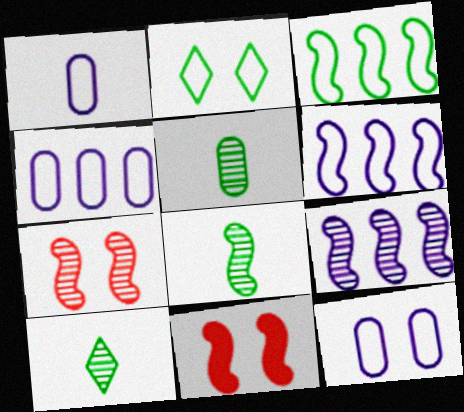[[1, 4, 12], 
[4, 10, 11], 
[5, 8, 10], 
[6, 8, 11], 
[7, 8, 9]]